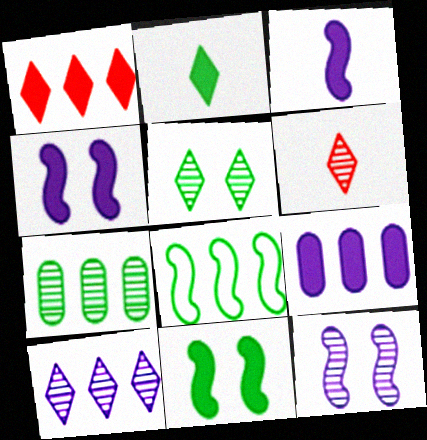[[5, 6, 10], 
[6, 7, 12]]